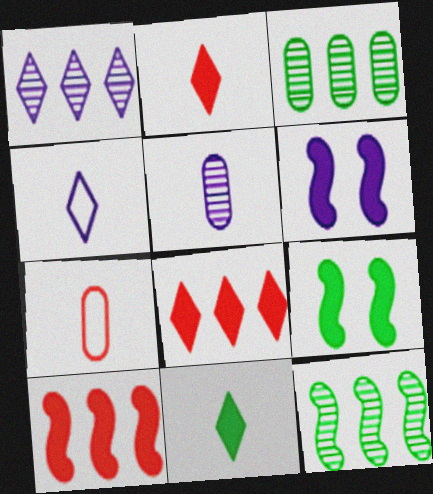[[1, 7, 9]]